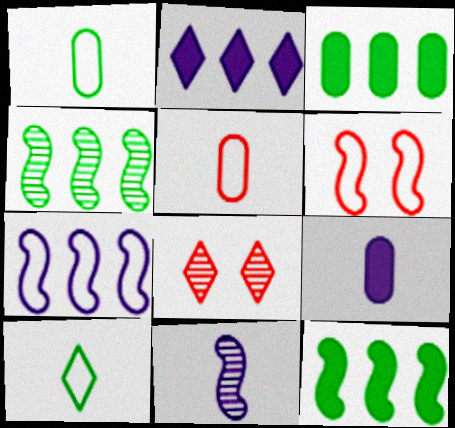[[2, 8, 10], 
[6, 11, 12]]